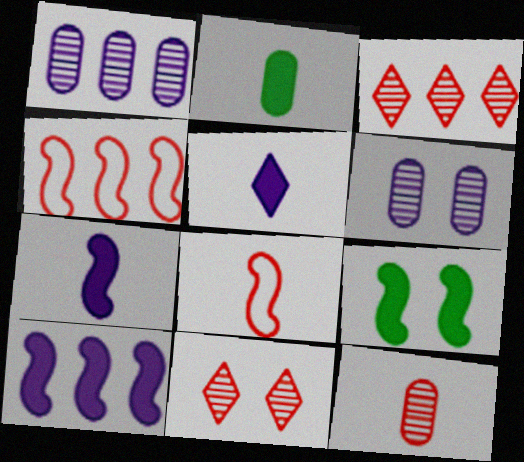[]